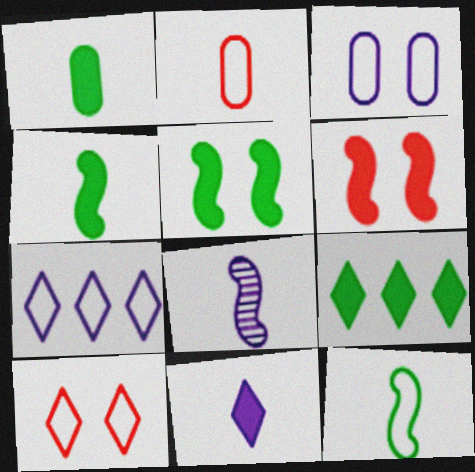[[1, 5, 9]]